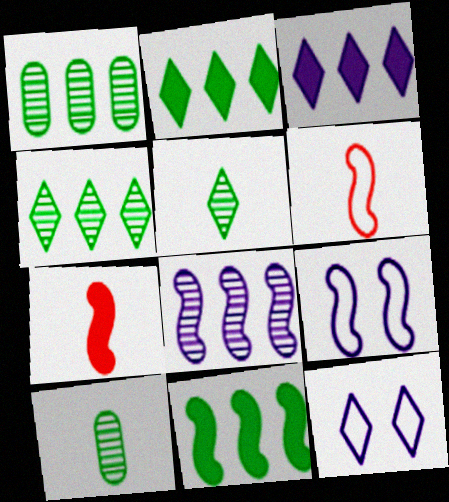[[1, 7, 12]]